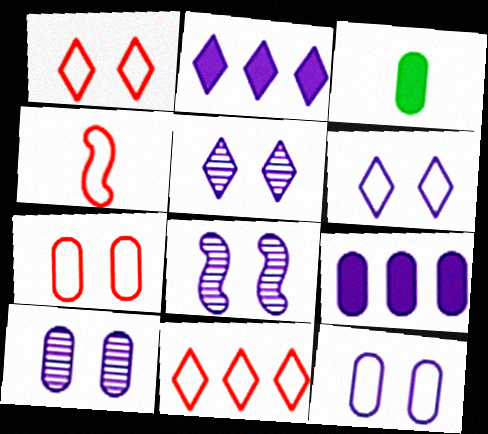[[3, 8, 11], 
[4, 7, 11], 
[5, 8, 10]]